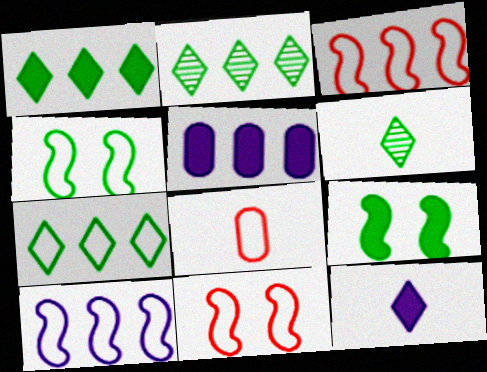[[1, 2, 7], 
[2, 3, 5], 
[5, 6, 11]]